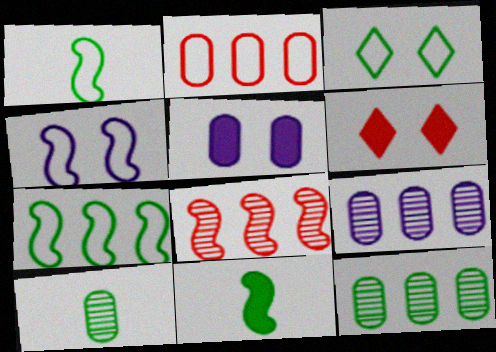[[1, 6, 9], 
[2, 5, 10], 
[3, 11, 12], 
[4, 8, 11]]